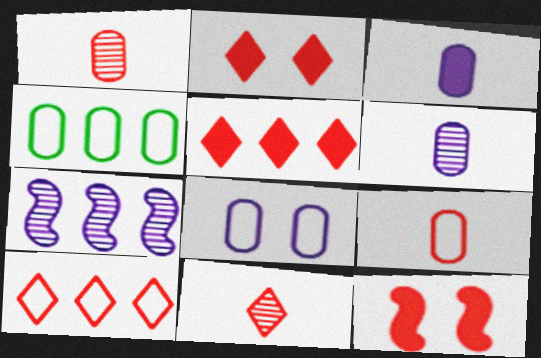[[1, 10, 12], 
[2, 10, 11], 
[4, 5, 7], 
[4, 8, 9]]